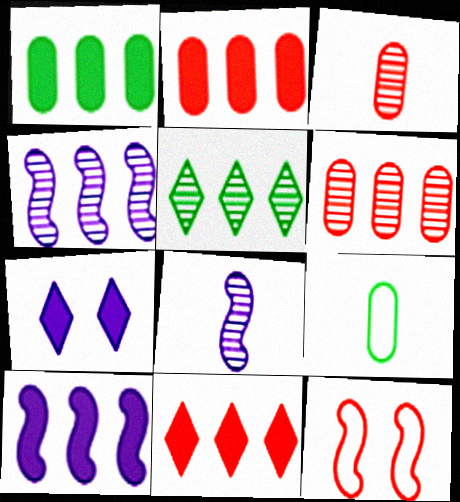[[1, 10, 11], 
[3, 11, 12], 
[4, 5, 6]]